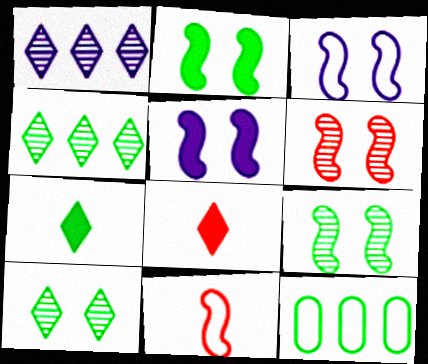[[2, 3, 6], 
[7, 9, 12]]